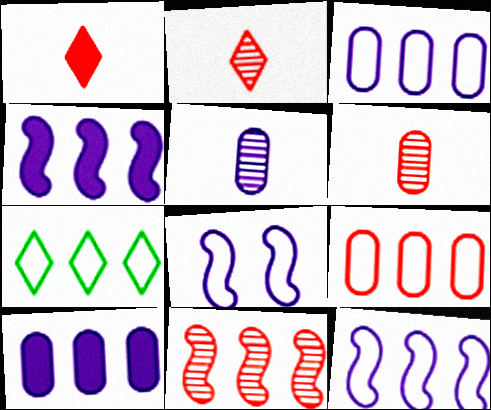[[7, 9, 12], 
[7, 10, 11]]